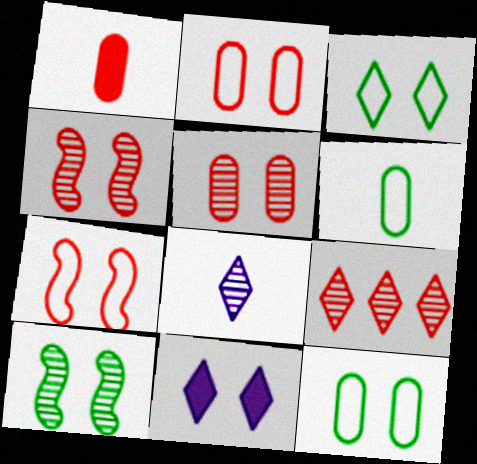[[1, 7, 9], 
[2, 10, 11], 
[4, 11, 12]]